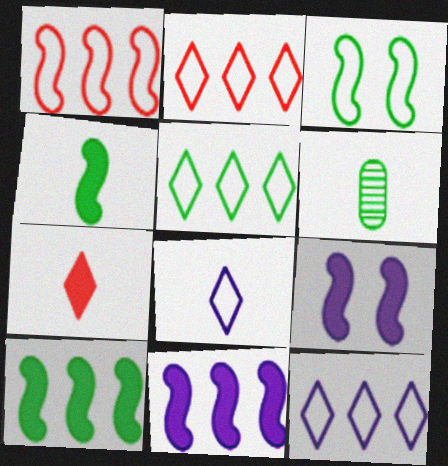[[2, 5, 12], 
[2, 6, 9]]